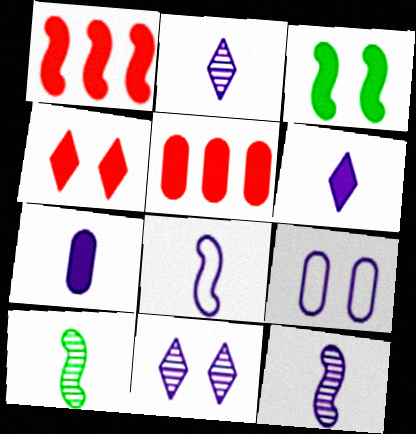[[2, 7, 8], 
[3, 5, 6]]